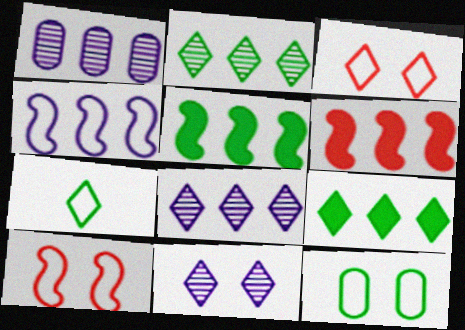[]